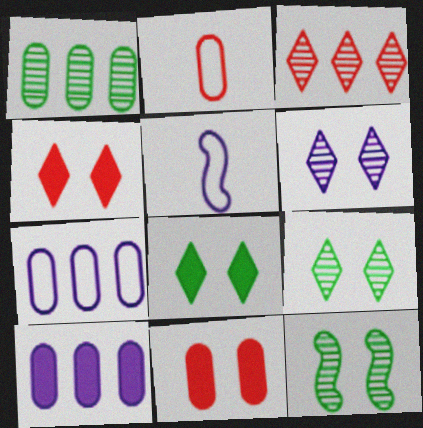[[1, 4, 5], 
[5, 6, 10]]